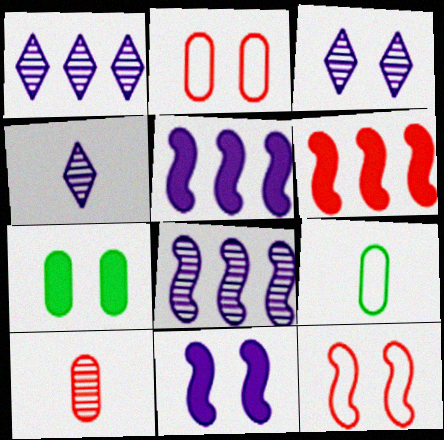[[1, 3, 4], 
[3, 6, 9], 
[3, 7, 12]]